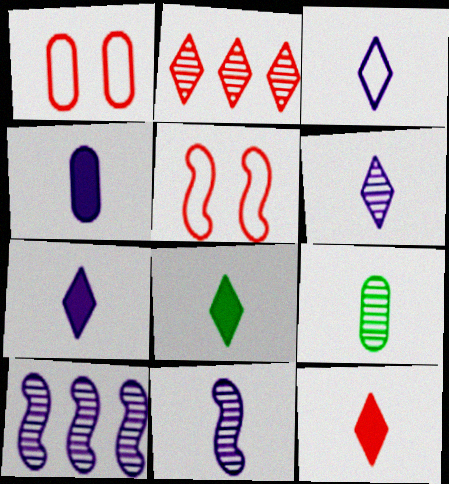[[1, 8, 10], 
[3, 4, 11], 
[3, 6, 7], 
[7, 8, 12]]